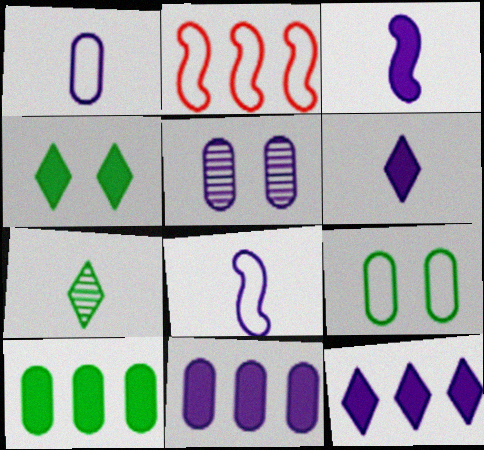[[1, 5, 11], 
[5, 8, 12]]